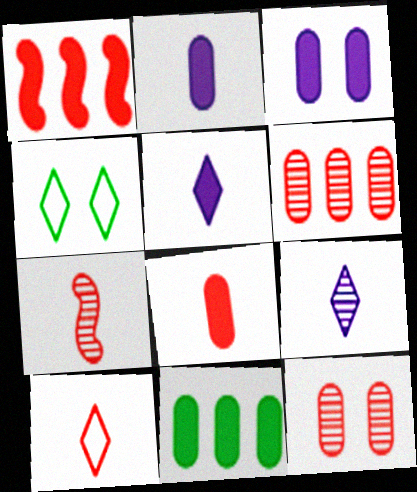[[1, 10, 12], 
[3, 8, 11], 
[7, 8, 10]]